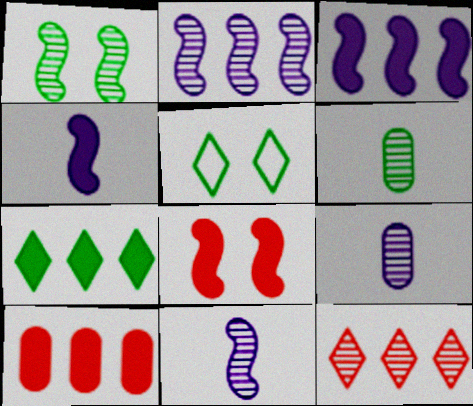[[1, 9, 12], 
[3, 7, 10], 
[5, 10, 11]]